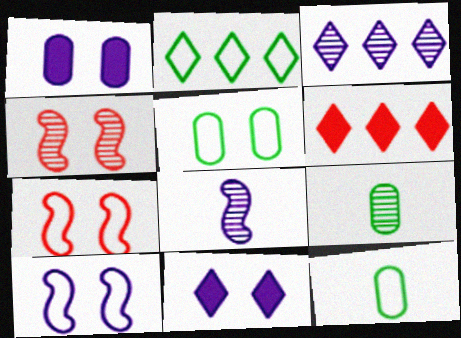[[2, 3, 6], 
[3, 4, 9], 
[4, 5, 11], 
[5, 6, 8], 
[6, 9, 10]]